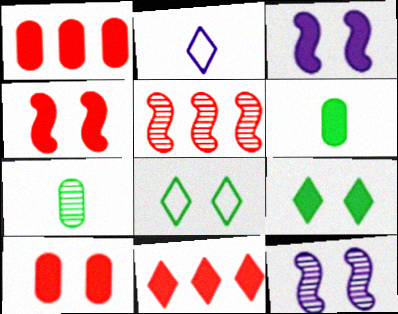[[3, 6, 11], 
[3, 9, 10], 
[8, 10, 12]]